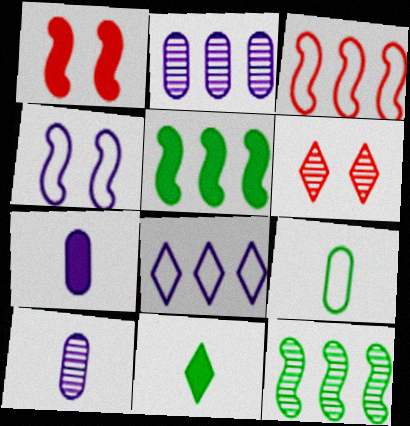[[6, 8, 11], 
[6, 10, 12]]